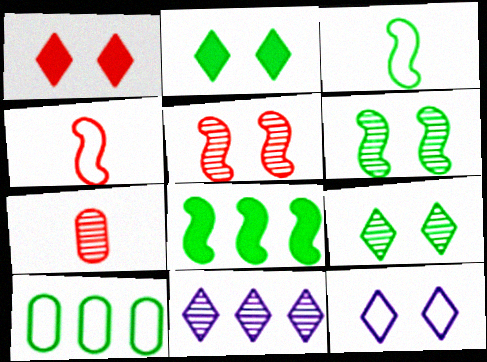[[1, 9, 12], 
[3, 6, 8], 
[4, 10, 12], 
[6, 7, 11], 
[7, 8, 12]]